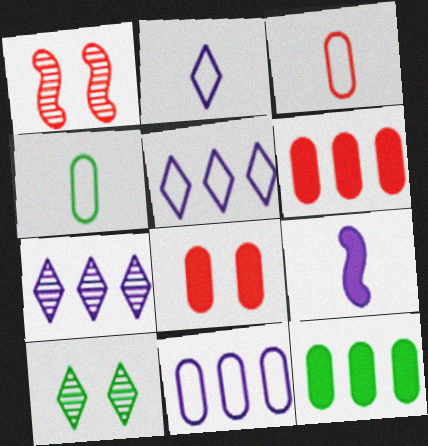[[1, 2, 12]]